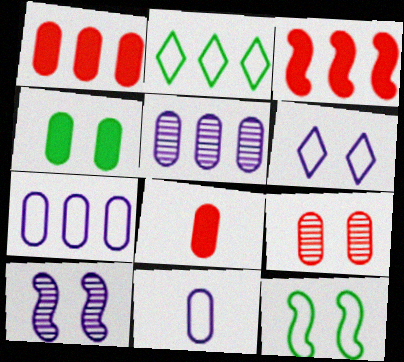[[2, 3, 5], 
[2, 8, 10]]